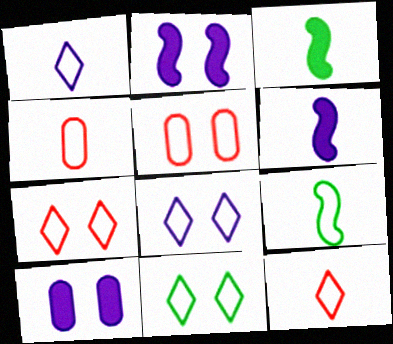[[1, 4, 9], 
[7, 8, 11]]